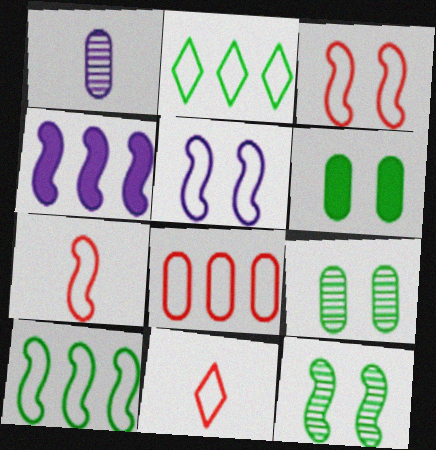[[1, 6, 8], 
[3, 8, 11], 
[4, 7, 12], 
[4, 9, 11], 
[5, 7, 10]]